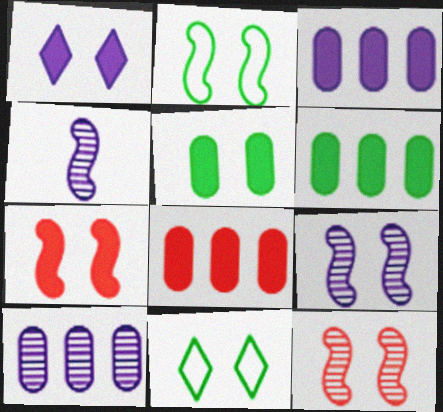[[1, 5, 7], 
[2, 7, 9], 
[3, 6, 8], 
[4, 8, 11]]